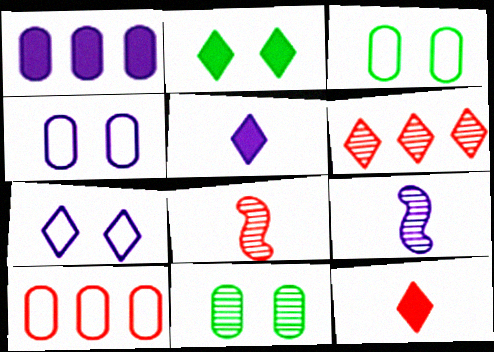[[1, 7, 9], 
[2, 9, 10], 
[6, 9, 11]]